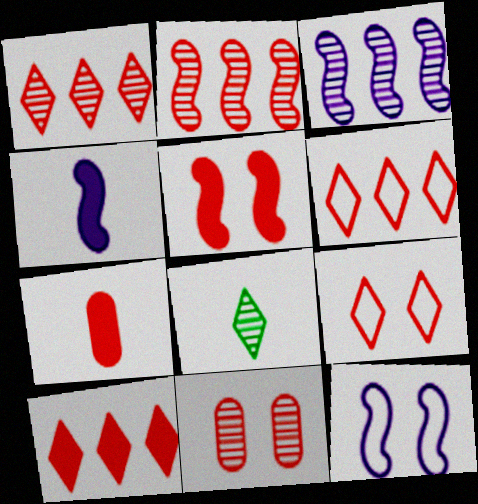[[1, 6, 10], 
[2, 7, 9], 
[3, 4, 12], 
[3, 8, 11], 
[5, 7, 10], 
[5, 9, 11]]